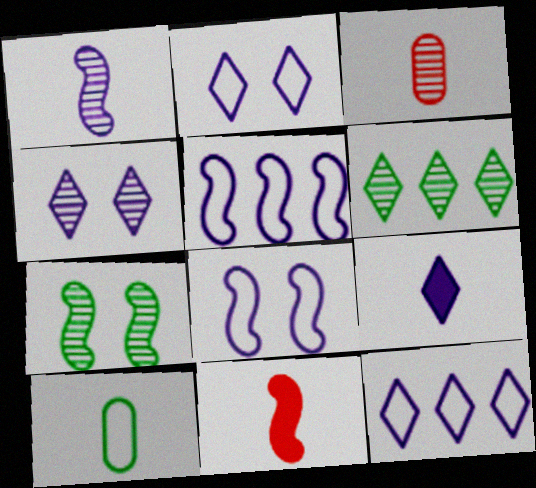[[4, 9, 12], 
[5, 7, 11]]